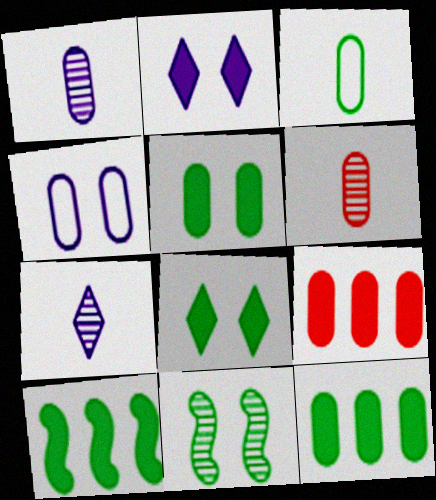[[4, 6, 12]]